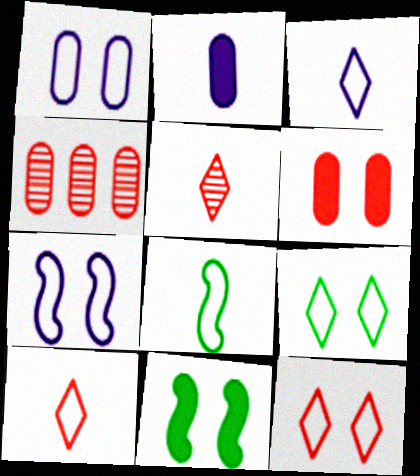[[2, 5, 8], 
[3, 4, 11]]